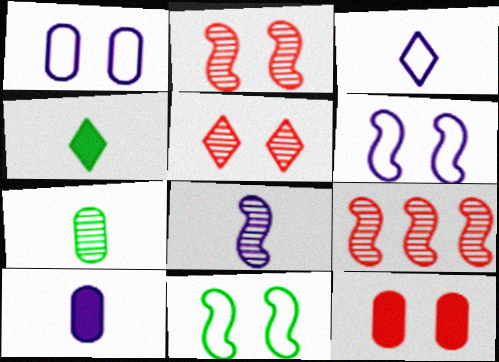[[1, 4, 9], 
[3, 8, 10]]